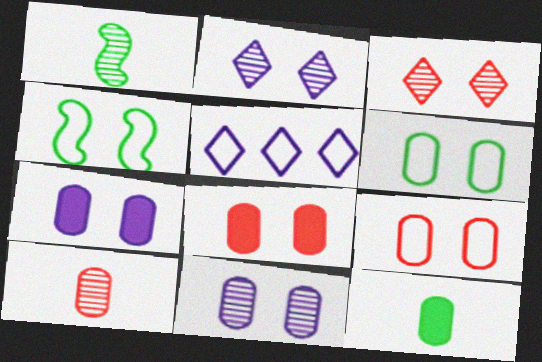[[1, 5, 8], 
[2, 4, 8], 
[3, 4, 7], 
[6, 8, 11]]